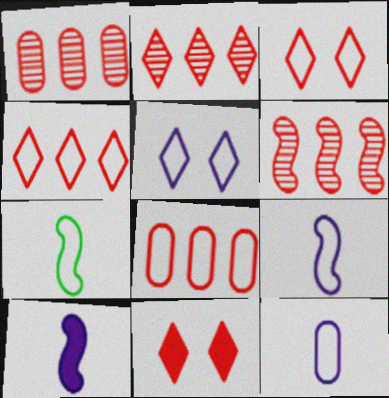[[1, 2, 6], 
[5, 7, 8]]